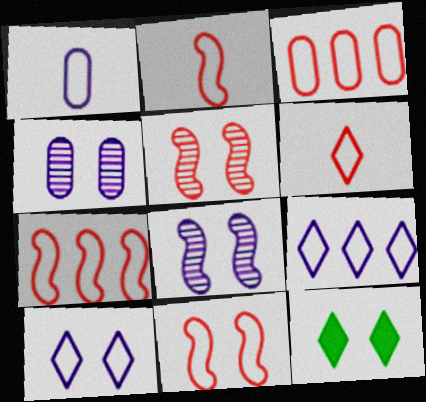[[2, 7, 11], 
[3, 6, 11], 
[4, 11, 12]]